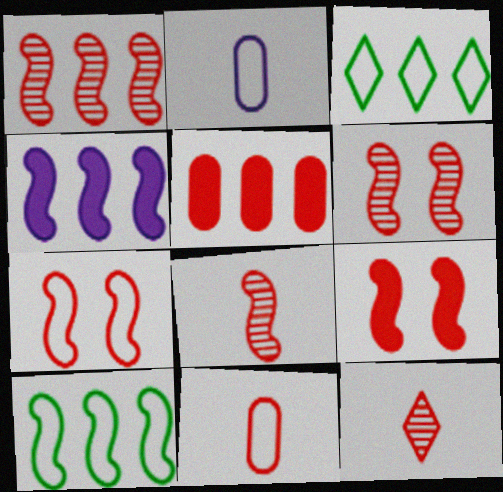[[1, 4, 10], 
[1, 6, 8], 
[2, 3, 7], 
[5, 7, 12], 
[6, 7, 9]]